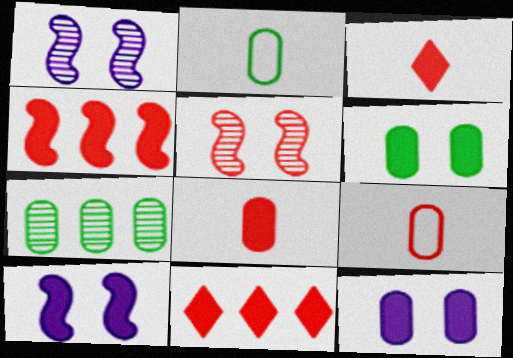[[1, 2, 11], 
[2, 6, 7], 
[5, 9, 11], 
[7, 9, 12]]